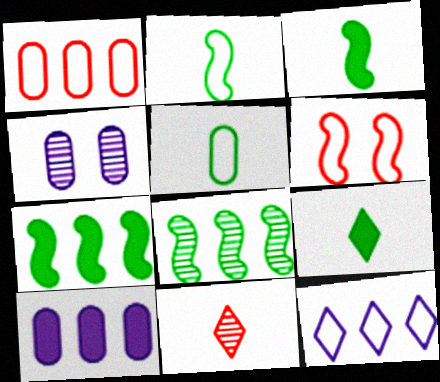[[4, 8, 11], 
[5, 6, 12]]